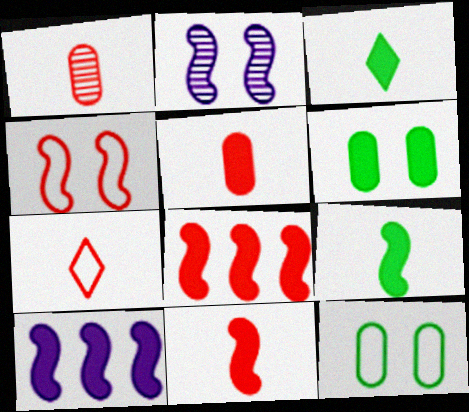[[1, 7, 11]]